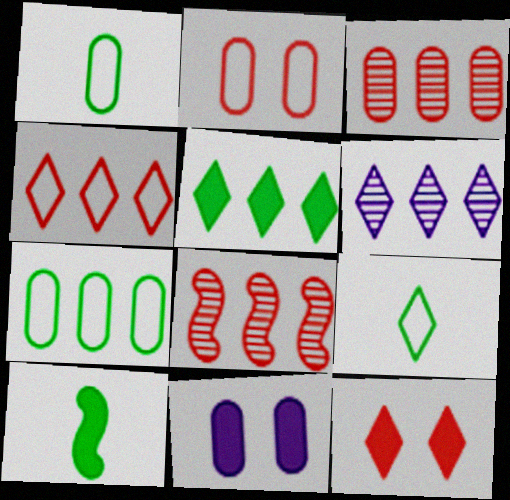[[1, 3, 11], 
[2, 6, 10], 
[4, 5, 6], 
[6, 9, 12], 
[8, 9, 11]]